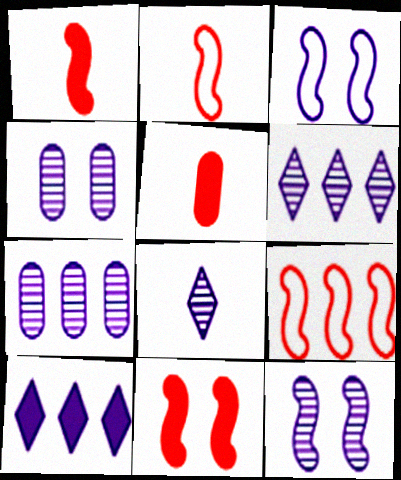[[7, 8, 12]]